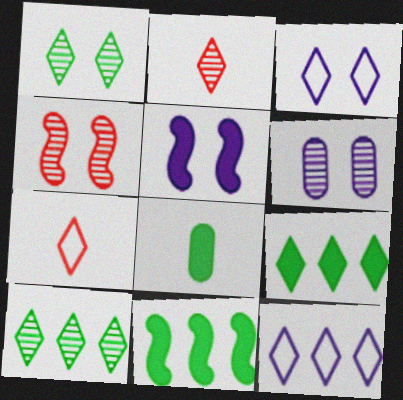[[1, 4, 6], 
[2, 3, 9], 
[3, 5, 6], 
[4, 8, 12], 
[6, 7, 11]]